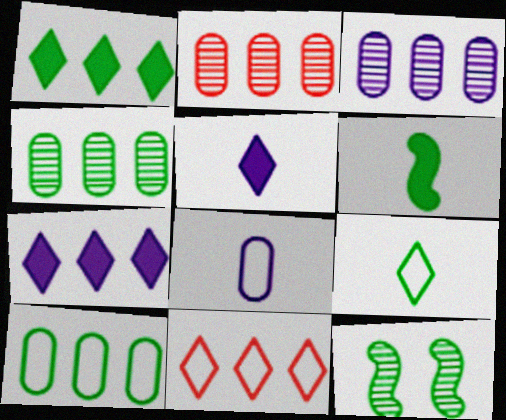[[2, 3, 4]]